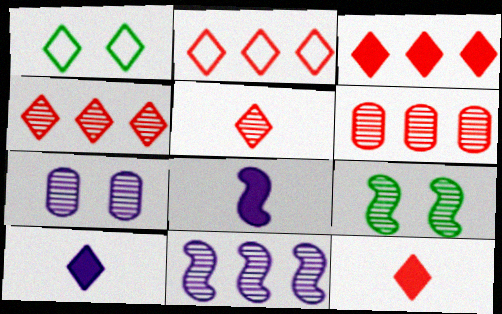[[1, 4, 10], 
[1, 6, 8], 
[2, 3, 4]]